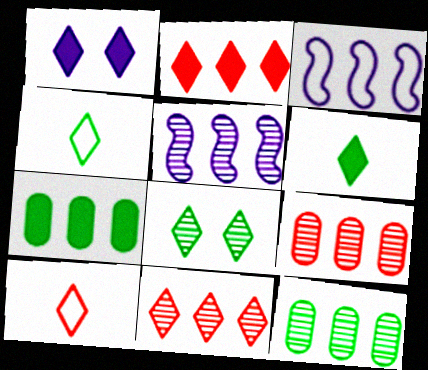[[1, 2, 6], 
[1, 4, 11], 
[2, 3, 12], 
[3, 7, 11], 
[5, 11, 12]]